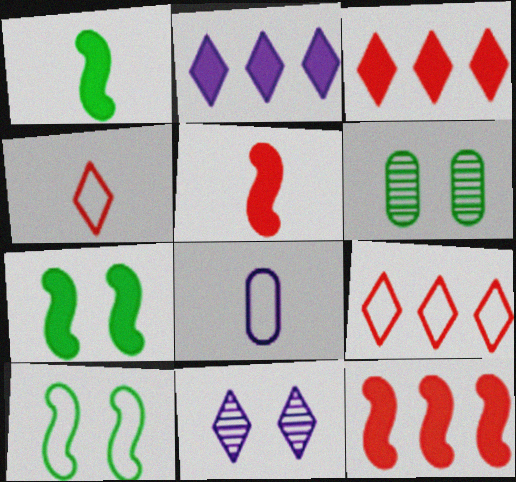[[8, 9, 10]]